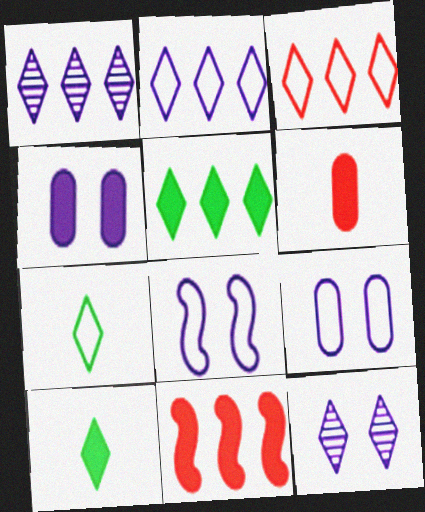[[1, 3, 5], 
[3, 10, 12], 
[4, 8, 12], 
[4, 10, 11]]